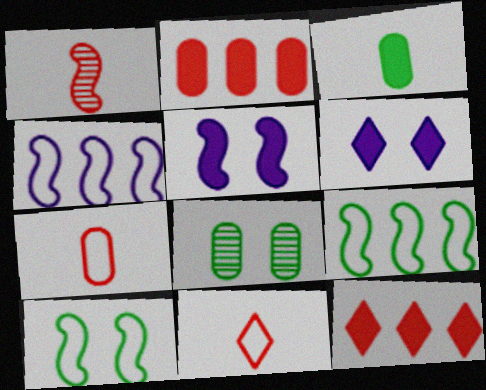[[1, 5, 9], 
[3, 5, 12]]